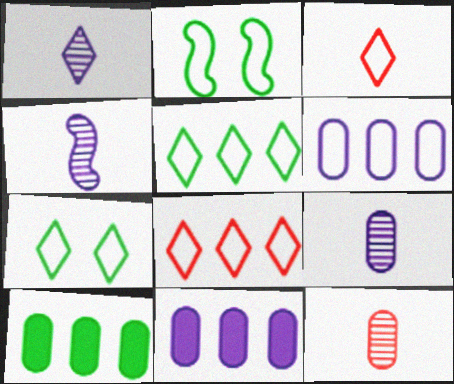[[1, 4, 9], 
[2, 3, 6]]